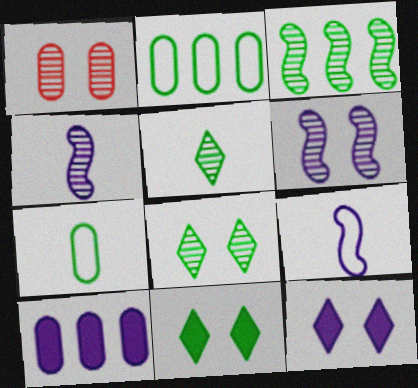[[1, 6, 8], 
[1, 7, 10], 
[3, 7, 11]]